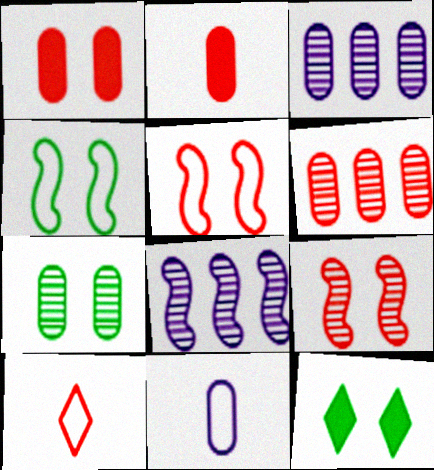[[4, 7, 12]]